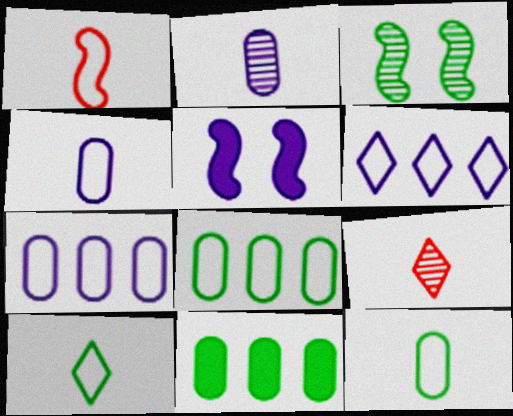[[1, 4, 10], 
[2, 5, 6], 
[3, 10, 11], 
[5, 8, 9]]